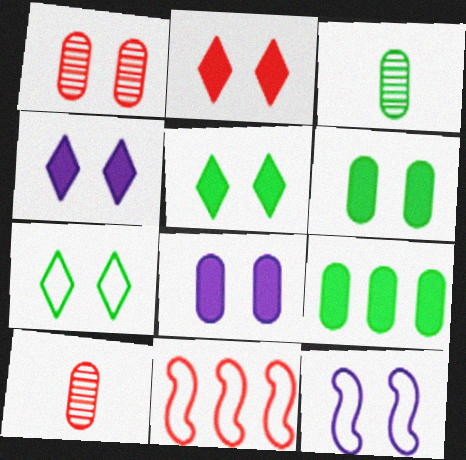[[1, 5, 12], 
[2, 4, 5], 
[2, 10, 11], 
[3, 4, 11]]